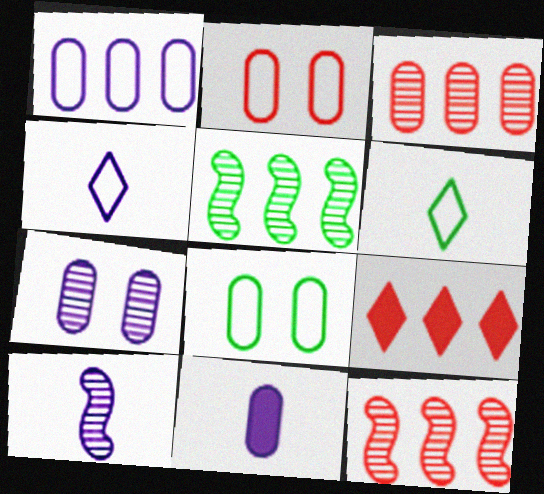[[1, 5, 9], 
[1, 7, 11], 
[3, 8, 11], 
[4, 10, 11], 
[8, 9, 10]]